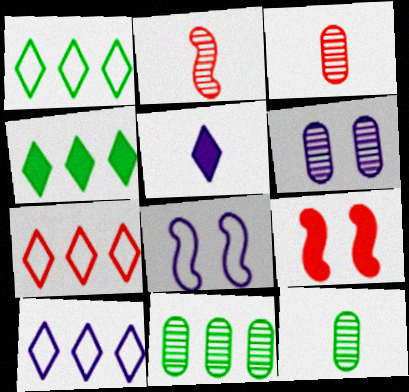[[1, 7, 10], 
[3, 4, 8], 
[3, 6, 11], 
[3, 7, 9], 
[9, 10, 12]]